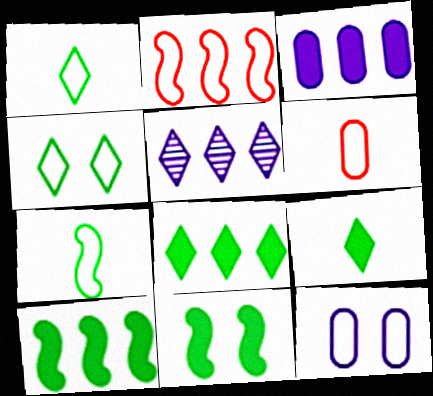[[1, 2, 12], 
[5, 6, 11]]